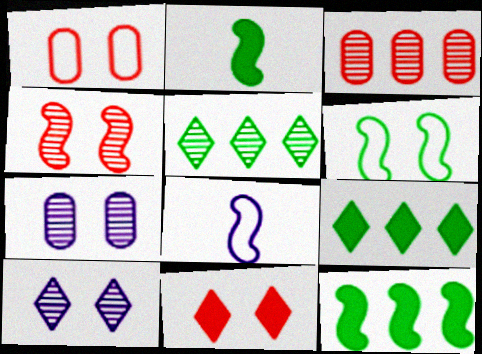[[1, 4, 11], 
[4, 8, 12], 
[6, 7, 11]]